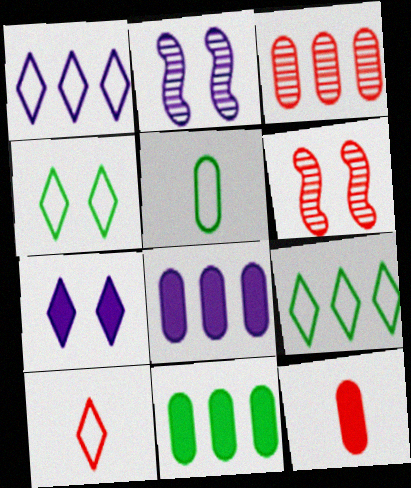[[1, 4, 10], 
[2, 9, 12], 
[2, 10, 11]]